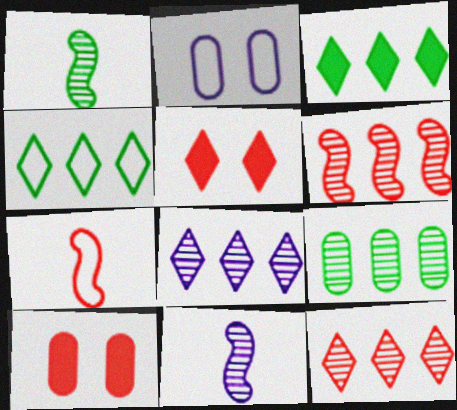[[2, 4, 7], 
[4, 10, 11], 
[6, 8, 9], 
[7, 10, 12]]